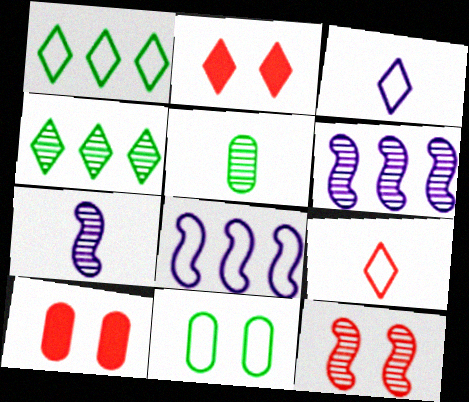[[1, 7, 10], 
[2, 3, 4], 
[2, 5, 8], 
[8, 9, 11]]